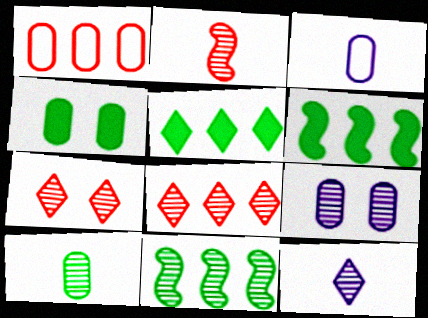[[2, 10, 12], 
[3, 6, 7]]